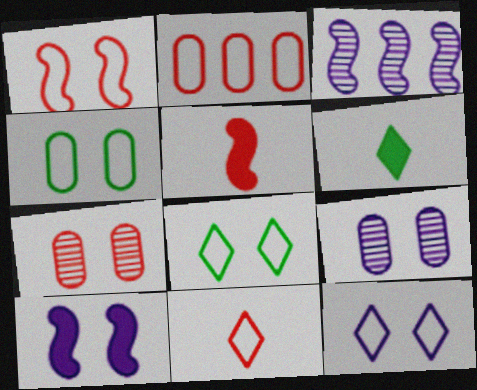[[1, 2, 11], 
[1, 4, 12], 
[7, 8, 10], 
[9, 10, 12]]